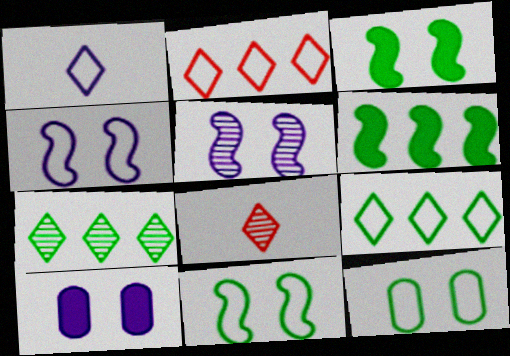[]